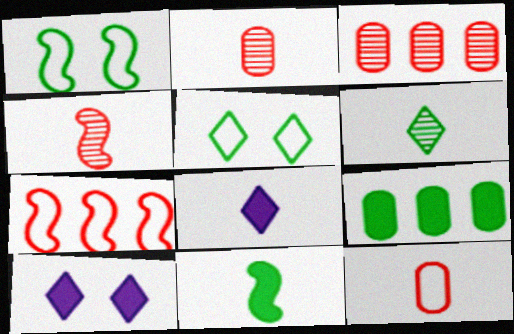[[1, 3, 8], 
[1, 6, 9]]